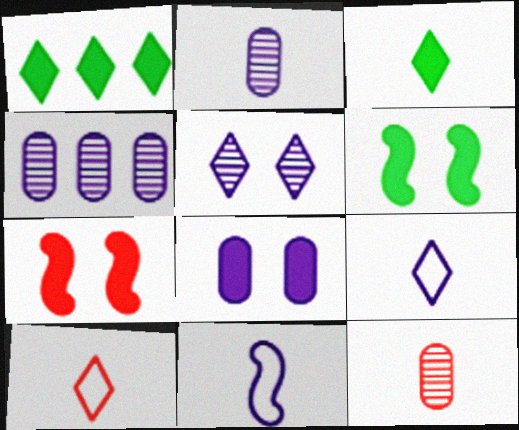[[1, 5, 10], 
[3, 11, 12], 
[4, 6, 10]]